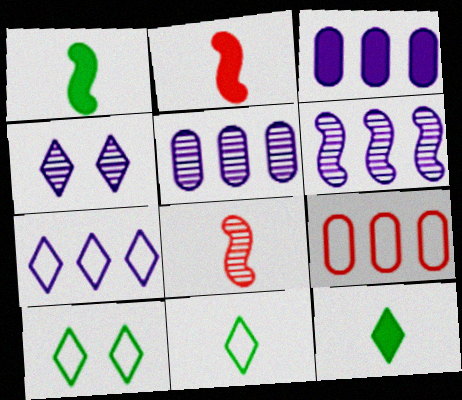[[1, 4, 9], 
[2, 5, 10], 
[3, 6, 7], 
[3, 8, 10]]